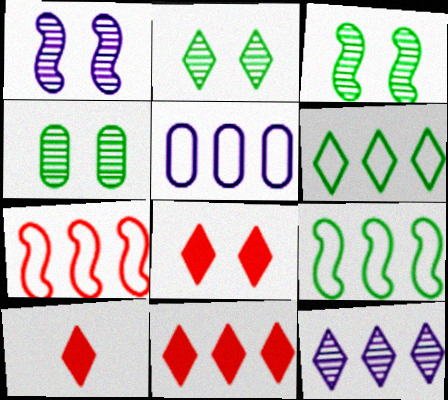[[2, 3, 4], 
[3, 5, 10], 
[5, 6, 7], 
[6, 11, 12], 
[8, 10, 11]]